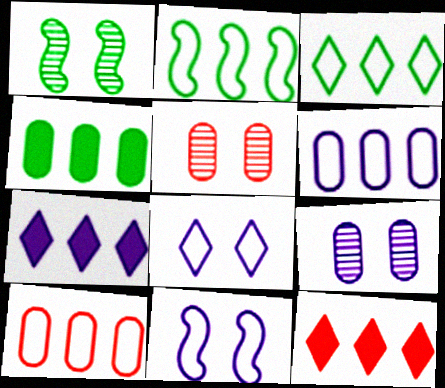[]